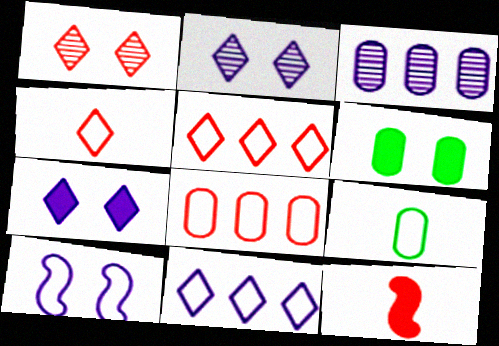[[1, 6, 10], 
[1, 8, 12], 
[5, 9, 10]]